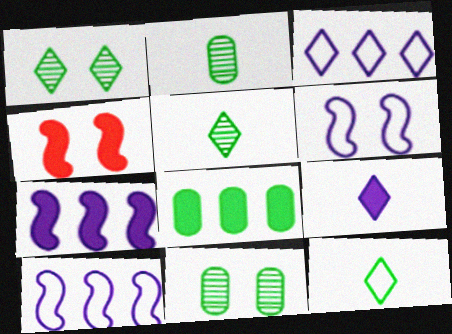[[2, 3, 4], 
[4, 8, 9]]